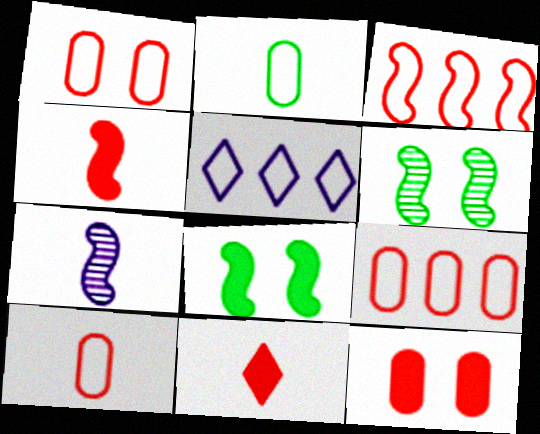[[1, 9, 10], 
[2, 7, 11], 
[3, 7, 8]]